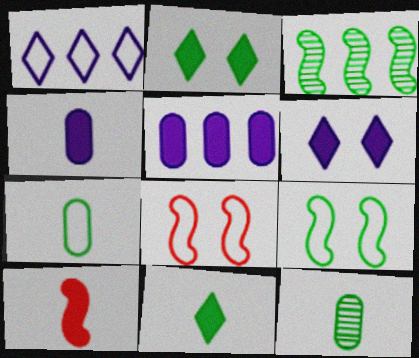[[1, 7, 8], 
[2, 3, 7], 
[2, 5, 10], 
[4, 10, 11]]